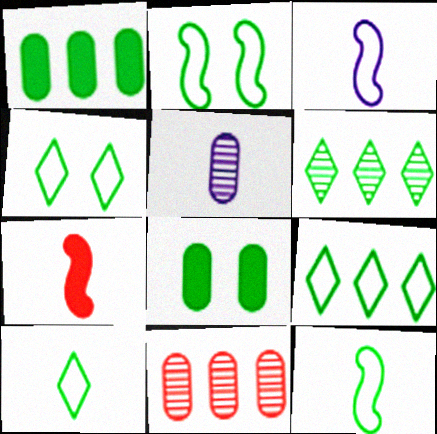[[4, 9, 10], 
[5, 7, 10], 
[6, 8, 12]]